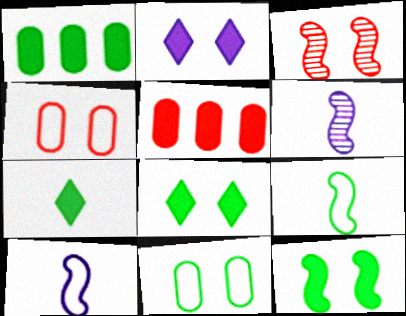[[1, 7, 12], 
[2, 3, 11]]